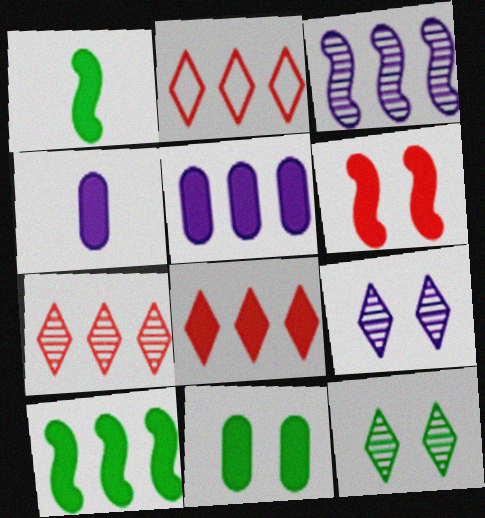[[2, 7, 8], 
[5, 8, 10]]